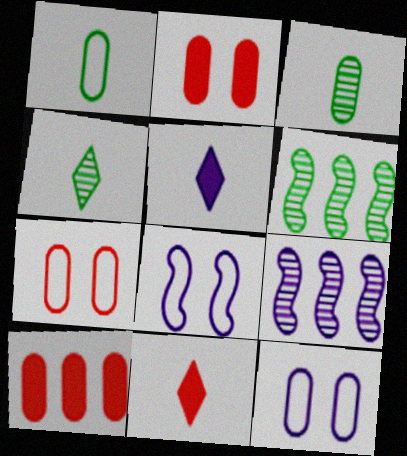[[3, 10, 12], 
[4, 8, 10], 
[5, 6, 7], 
[5, 9, 12], 
[6, 11, 12]]